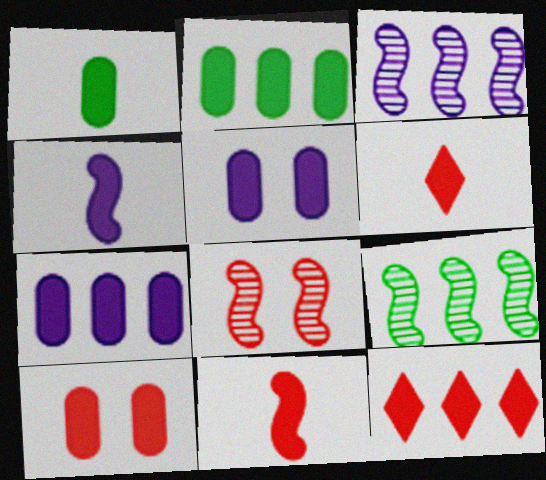[[1, 4, 6], 
[1, 7, 10], 
[10, 11, 12]]